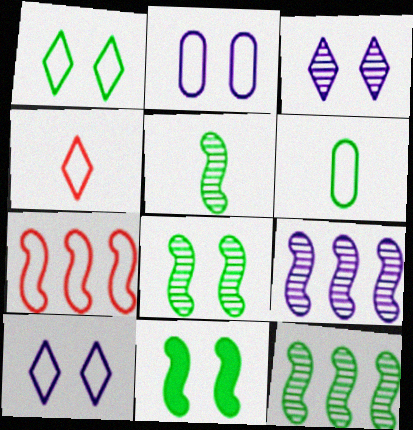[[5, 8, 12], 
[6, 7, 10]]